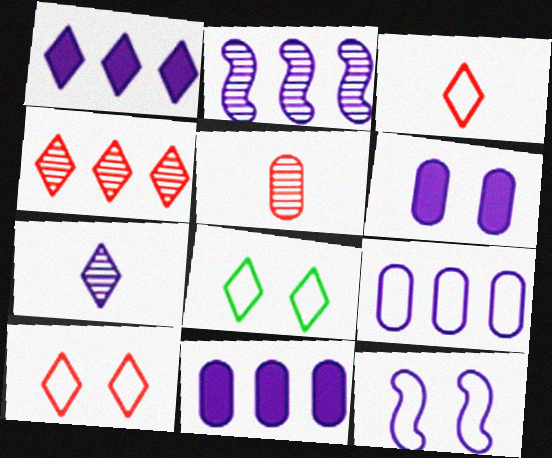[[1, 2, 9], 
[7, 11, 12]]